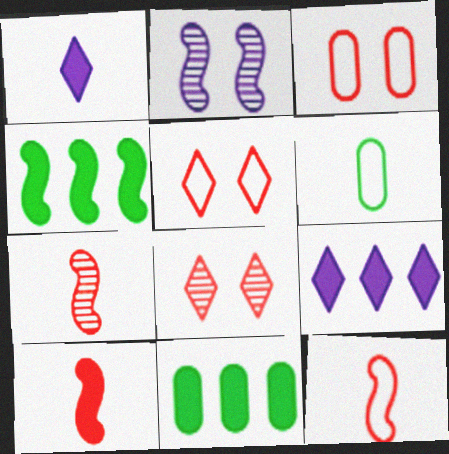[[1, 6, 7], 
[2, 4, 12], 
[7, 10, 12]]